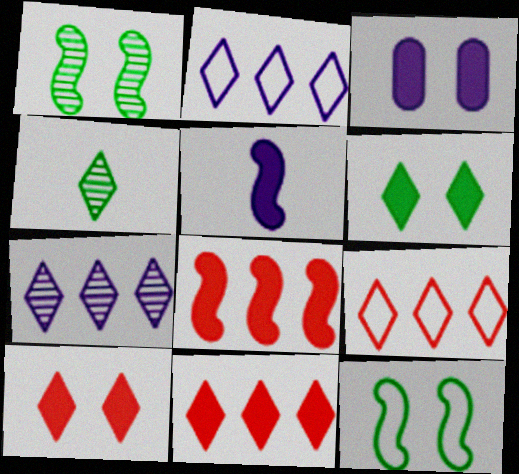[[2, 4, 10]]